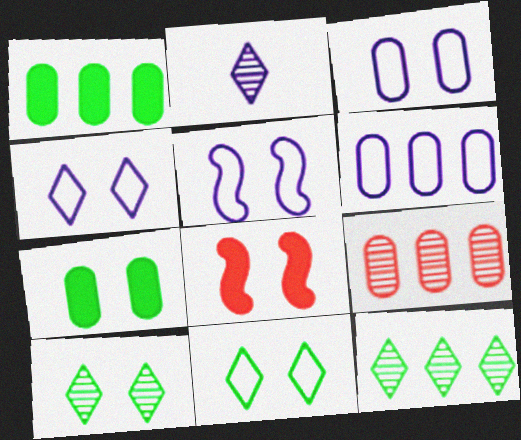[[1, 6, 9], 
[3, 4, 5], 
[3, 8, 10]]